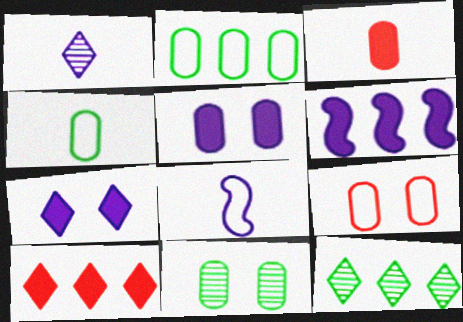[[5, 9, 11], 
[8, 10, 11]]